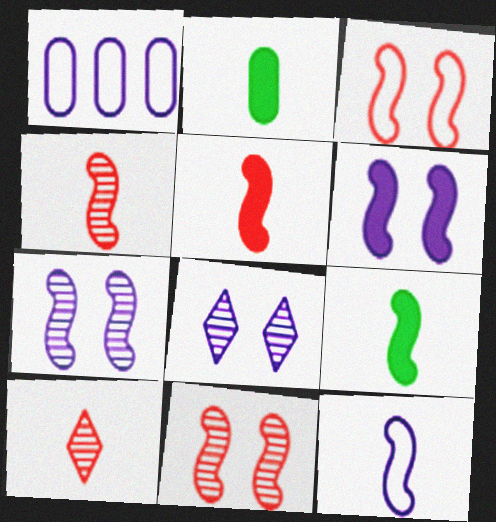[[2, 10, 12], 
[4, 9, 12]]